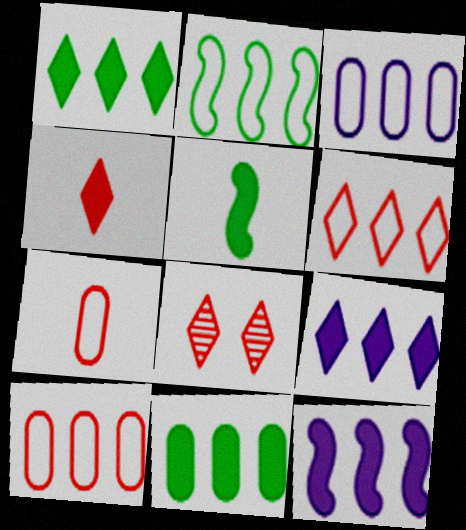[[2, 3, 6], 
[3, 5, 8], 
[4, 6, 8]]